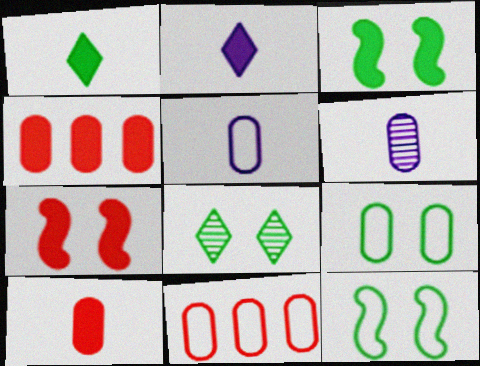[[2, 3, 4], 
[3, 8, 9], 
[4, 6, 9], 
[5, 9, 11]]